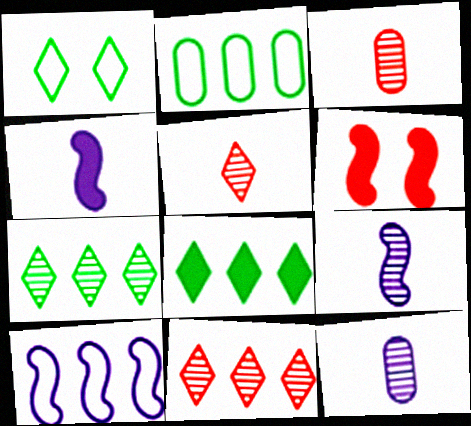[]